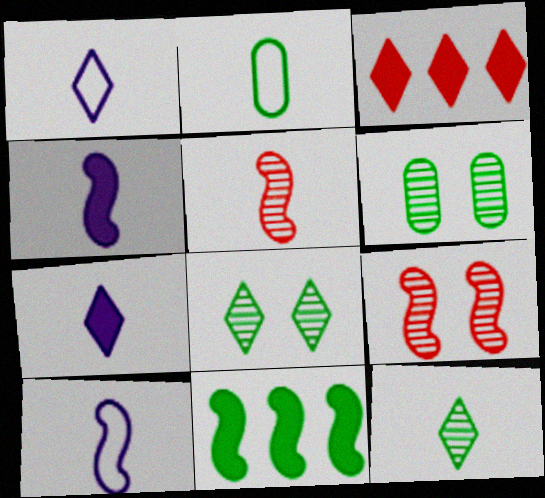[[1, 3, 8], 
[2, 5, 7], 
[2, 8, 11], 
[3, 6, 10], 
[9, 10, 11]]